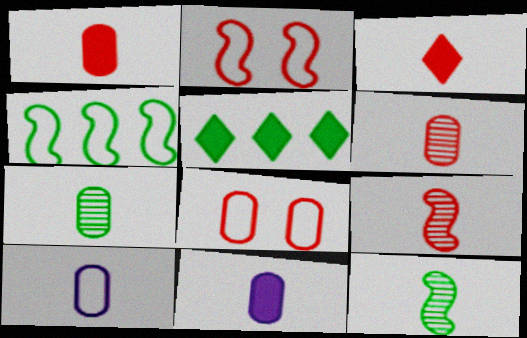[[1, 7, 10], 
[3, 10, 12]]